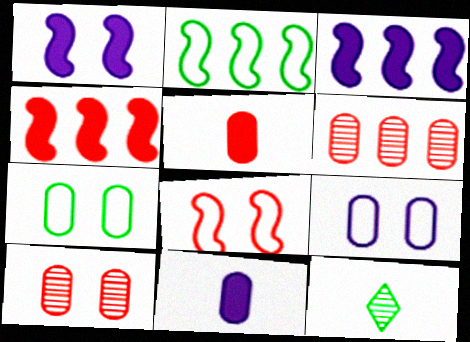[[4, 9, 12], 
[6, 7, 11]]